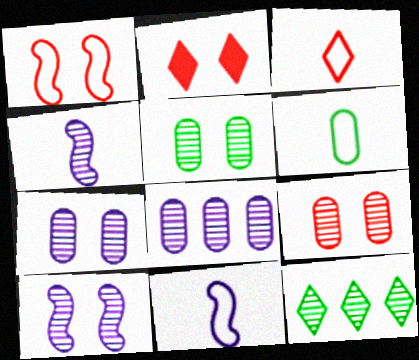[[1, 2, 9], 
[3, 6, 11], 
[4, 9, 12], 
[5, 7, 9]]